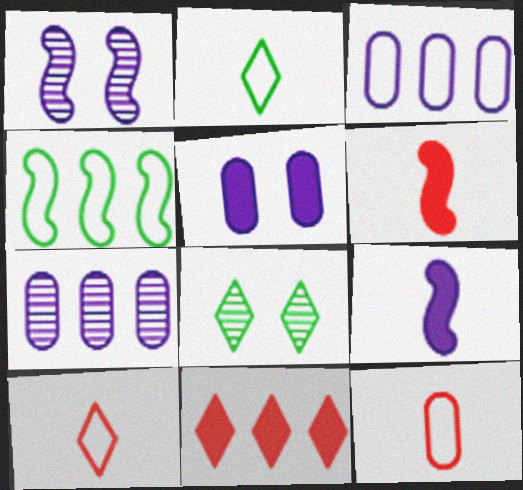[[1, 4, 6], 
[3, 6, 8], 
[4, 7, 11]]